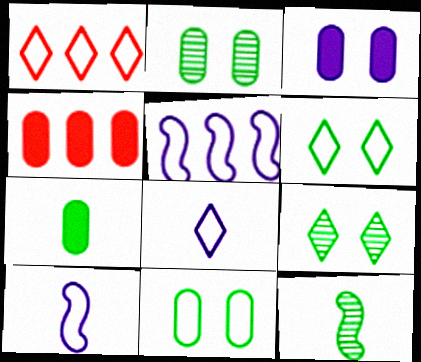[[1, 3, 12], 
[1, 6, 8], 
[1, 10, 11], 
[3, 4, 7], 
[4, 9, 10]]